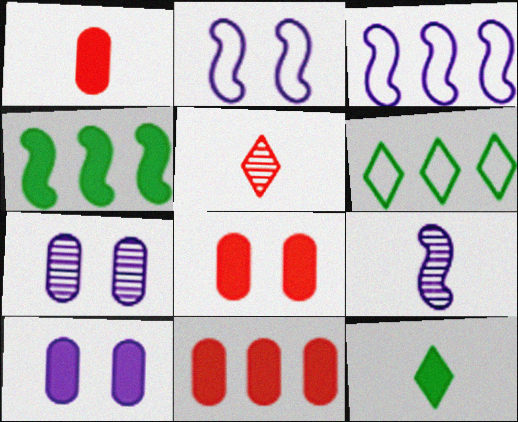[[1, 8, 11], 
[6, 8, 9]]